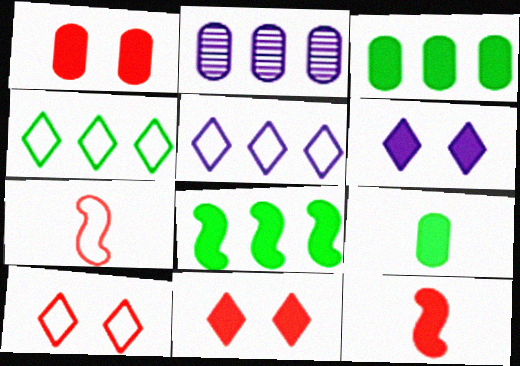[[3, 6, 12]]